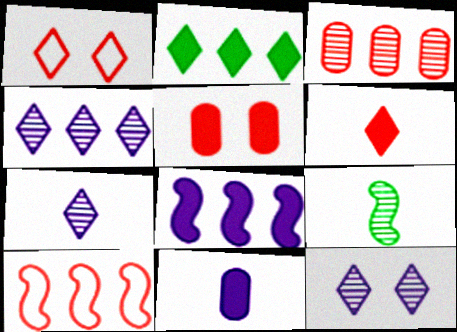[[1, 2, 7], 
[3, 9, 12], 
[4, 7, 12]]